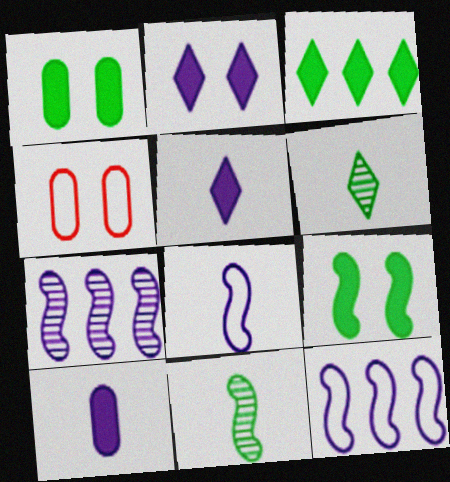[]